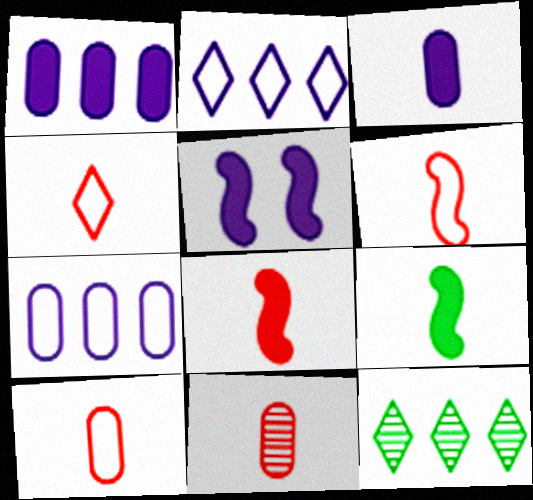[[4, 6, 10], 
[4, 8, 11], 
[5, 10, 12]]